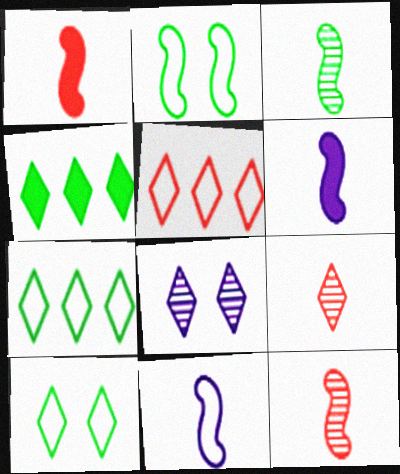[[1, 3, 11]]